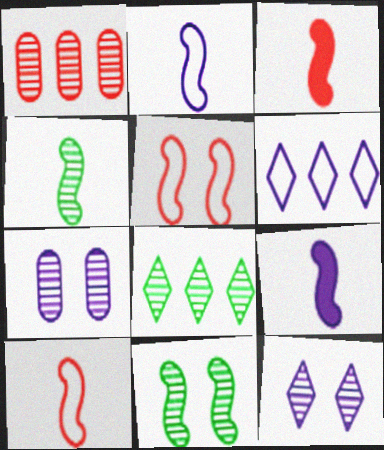[[1, 4, 12], 
[2, 3, 4], 
[4, 9, 10], 
[6, 7, 9]]